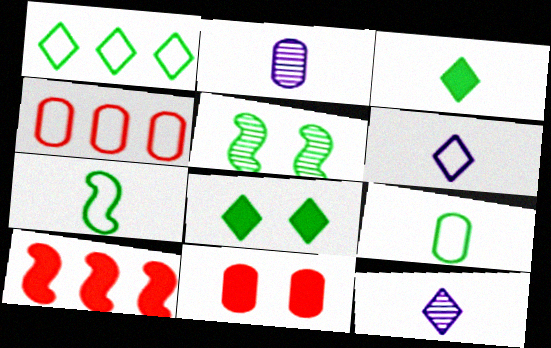[]